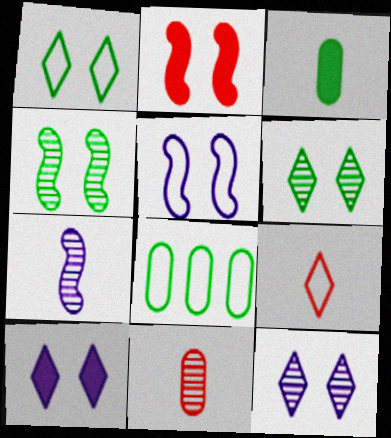[[2, 4, 5], 
[3, 7, 9], 
[5, 8, 9]]